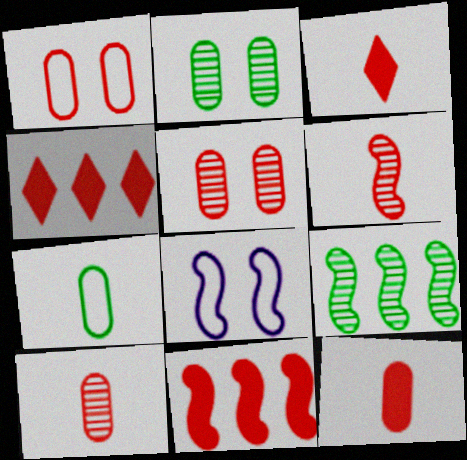[[1, 4, 6]]